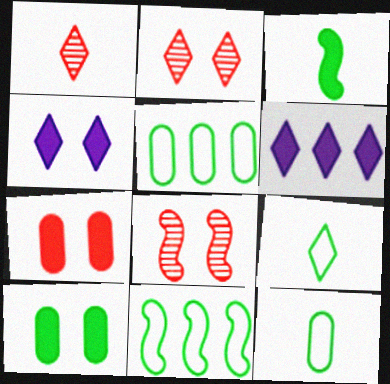[[2, 6, 9], 
[3, 6, 7], 
[6, 8, 12]]